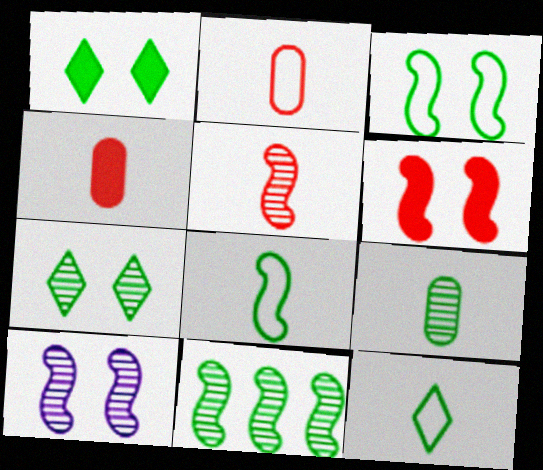[[3, 6, 10], 
[5, 10, 11], 
[7, 9, 11]]